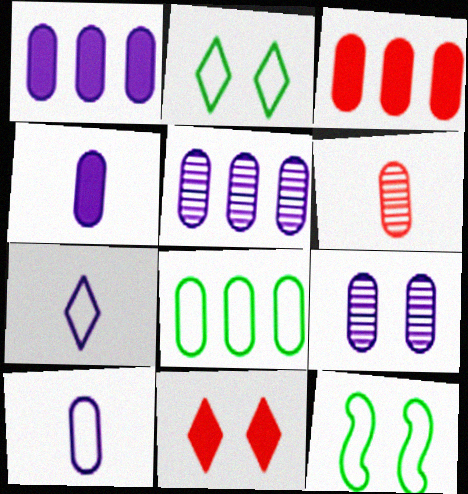[[1, 9, 10], 
[3, 5, 8], 
[9, 11, 12]]